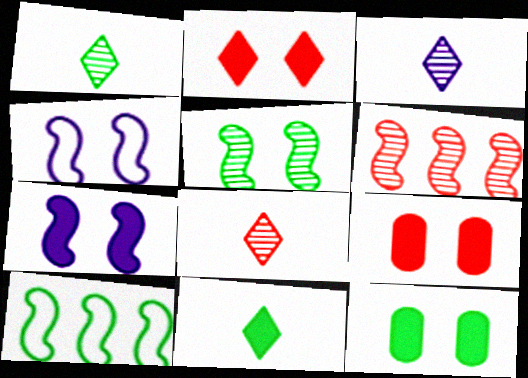[[1, 3, 8], 
[1, 10, 12], 
[2, 7, 12], 
[3, 9, 10]]